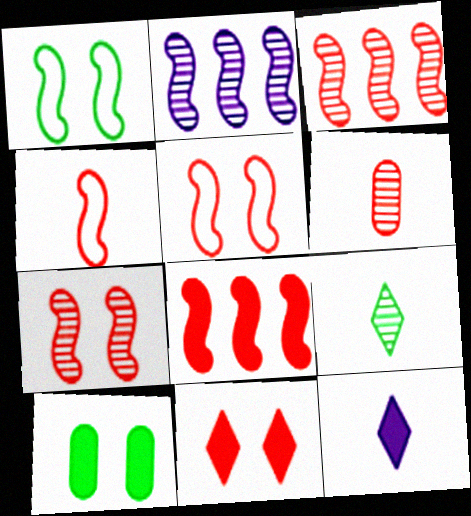[[4, 7, 8], 
[8, 10, 12]]